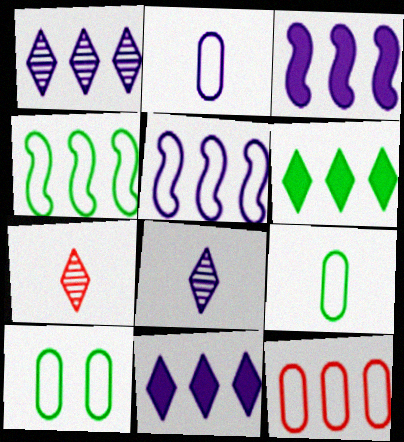[[2, 10, 12], 
[3, 7, 10]]